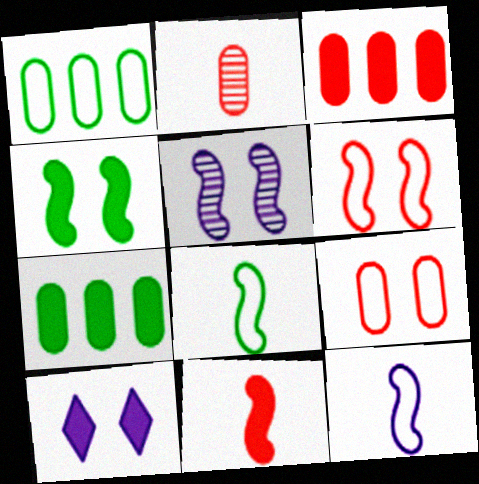[[2, 3, 9], 
[4, 5, 6], 
[7, 10, 11]]